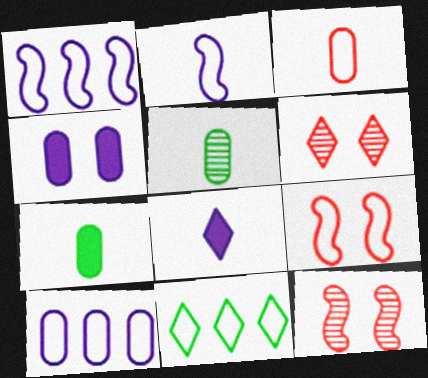[[1, 6, 7], 
[6, 8, 11]]